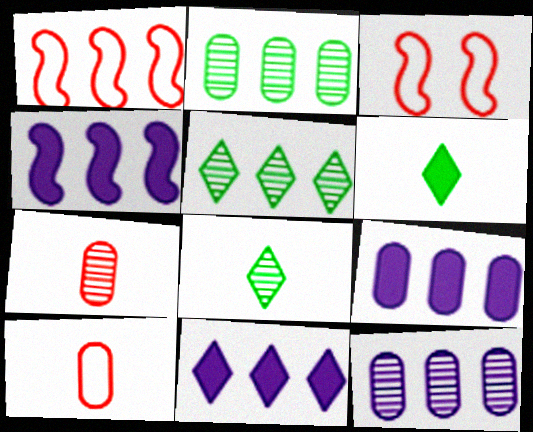[[1, 2, 11], 
[1, 5, 9], 
[3, 6, 12], 
[3, 8, 9], 
[4, 9, 11]]